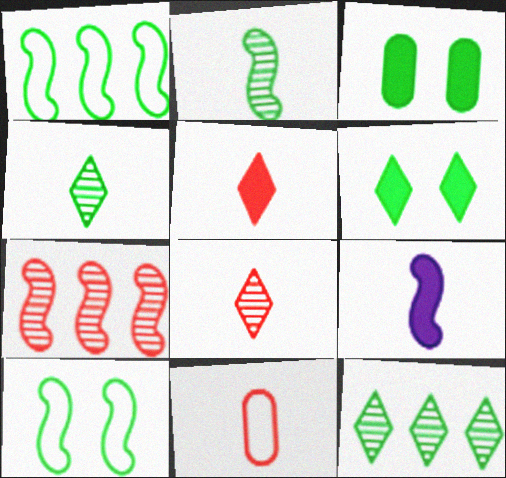[[1, 3, 4], 
[4, 9, 11], 
[7, 9, 10]]